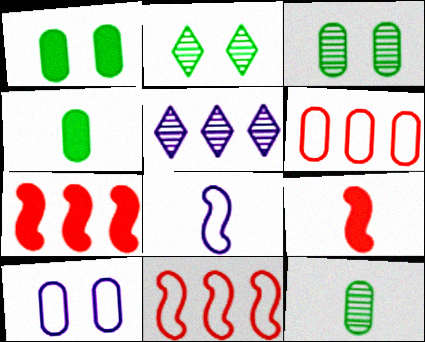[]